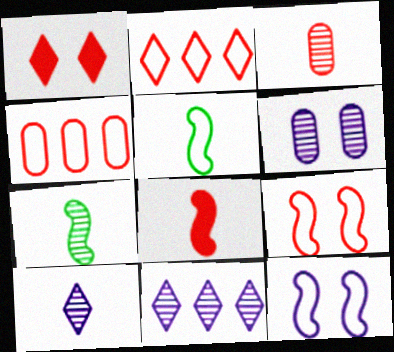[[3, 7, 10]]